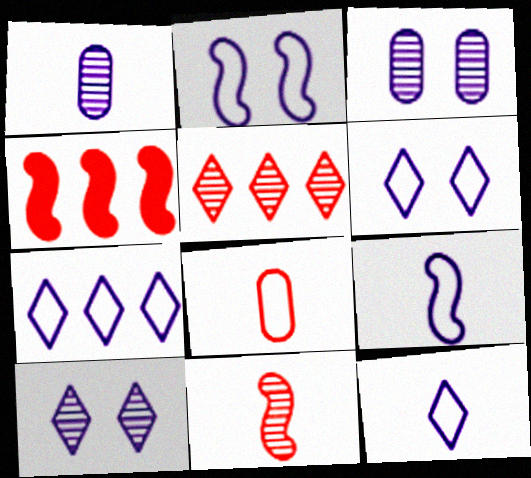[[6, 7, 12]]